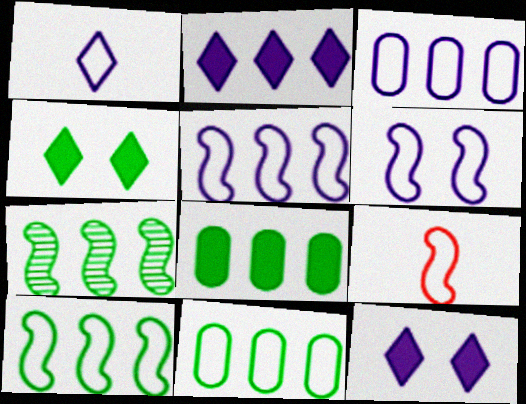[[1, 3, 6], 
[6, 9, 10]]